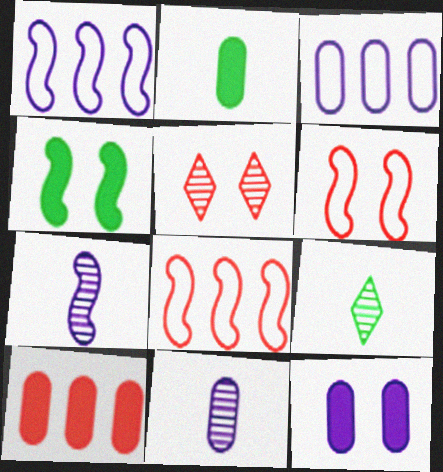[[1, 2, 5], 
[2, 10, 12], 
[3, 11, 12], 
[4, 7, 8], 
[8, 9, 12]]